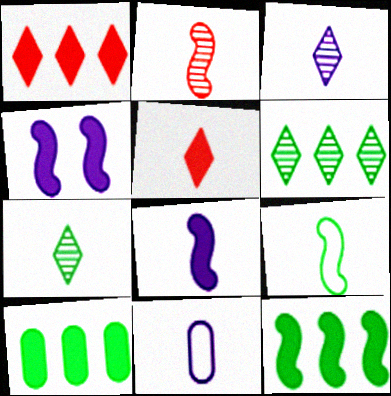[[2, 8, 9], 
[3, 8, 11], 
[4, 5, 10]]